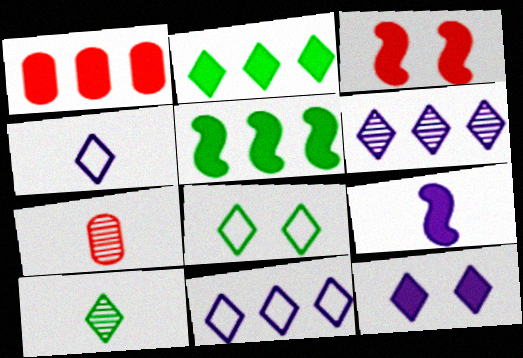[[2, 8, 10], 
[3, 5, 9], 
[4, 6, 12]]